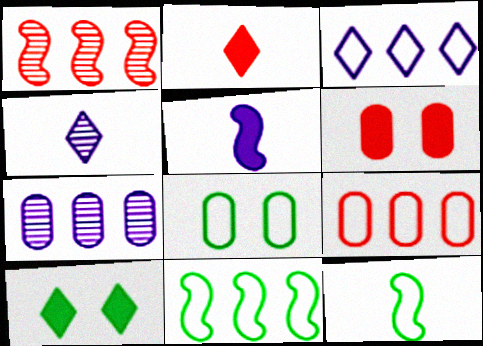[[3, 9, 11], 
[4, 6, 11]]